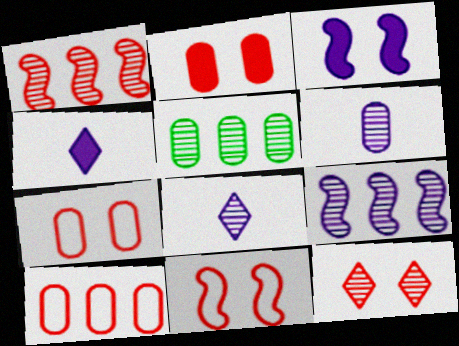[[2, 11, 12], 
[4, 5, 11]]